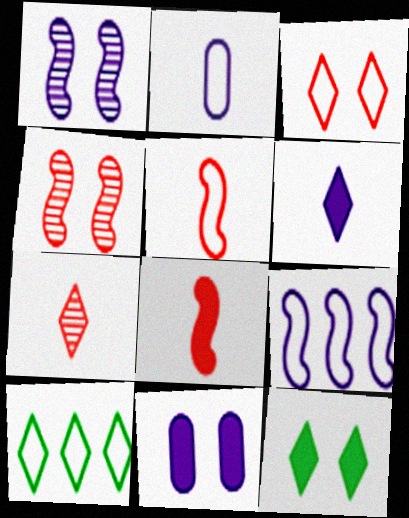[]